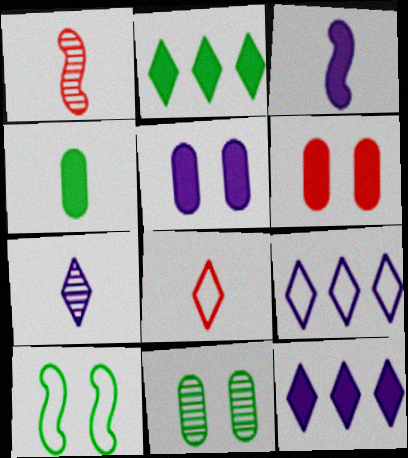[[2, 3, 6], 
[3, 5, 12]]